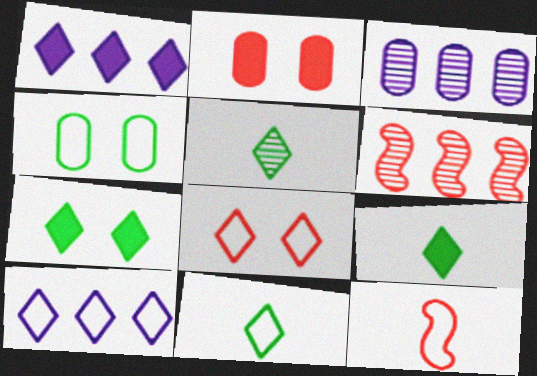[[1, 5, 8], 
[3, 7, 12], 
[4, 10, 12], 
[5, 9, 11], 
[8, 10, 11]]